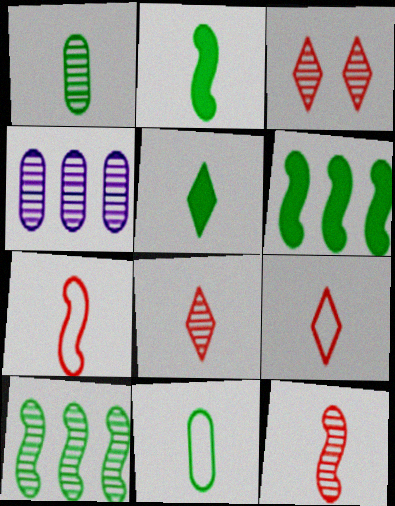[]